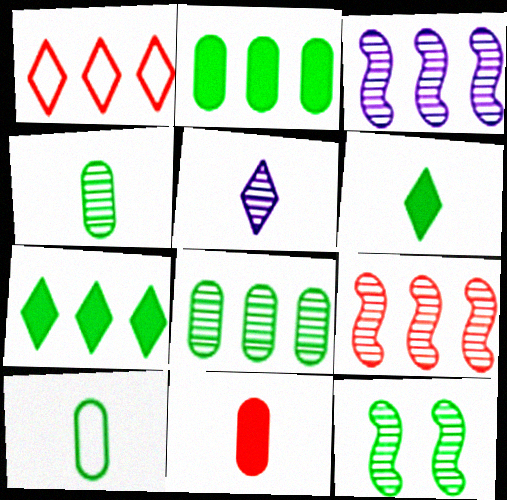[[1, 2, 3], 
[7, 10, 12]]